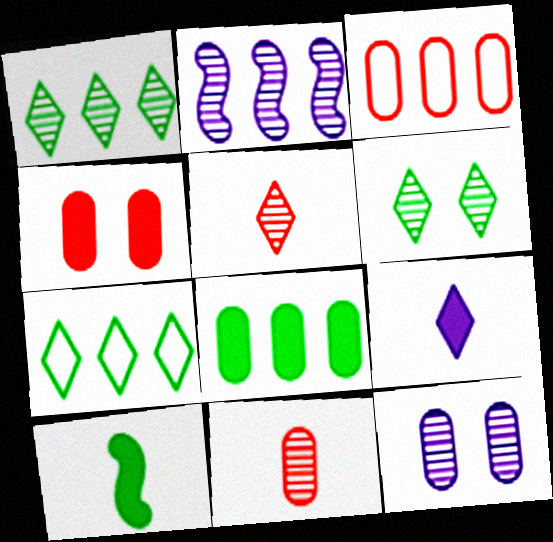[[2, 6, 11], 
[3, 4, 11]]